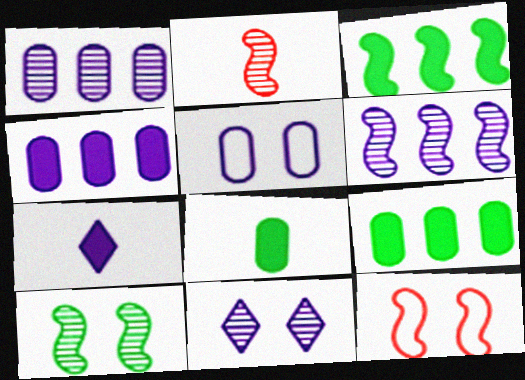[[2, 6, 10], 
[5, 6, 7]]